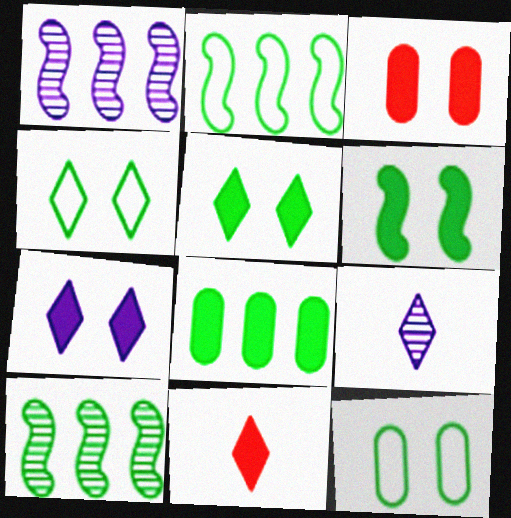[[1, 11, 12], 
[2, 3, 9], 
[3, 6, 7]]